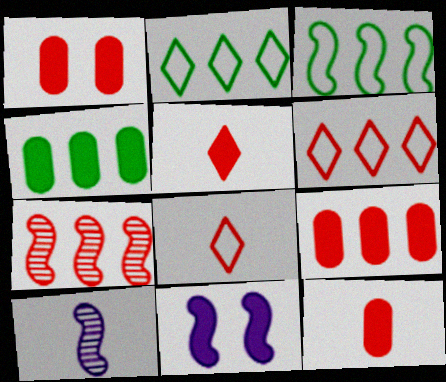[[1, 2, 10], 
[1, 7, 8], 
[1, 9, 12], 
[4, 5, 11], 
[6, 7, 9]]